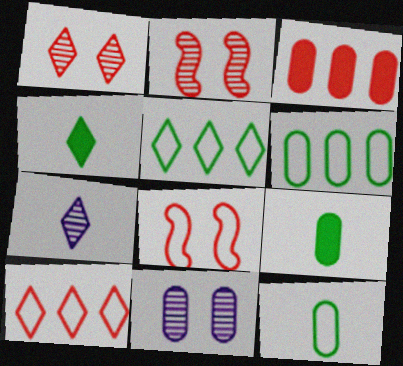[[3, 11, 12]]